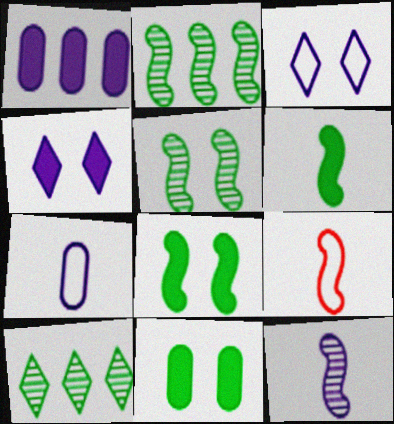[[1, 3, 12], 
[6, 9, 12]]